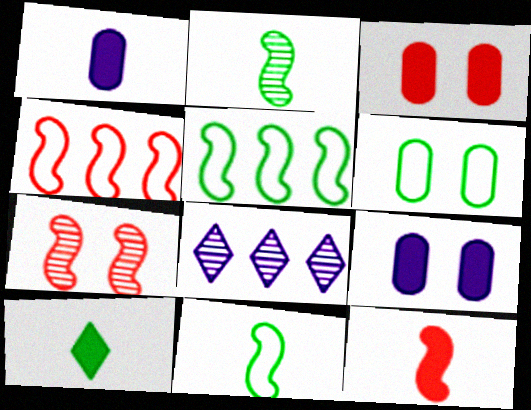[[1, 10, 12], 
[3, 8, 11], 
[4, 7, 12], 
[6, 8, 12]]